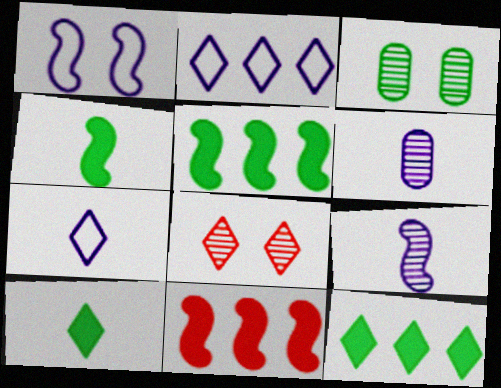[[2, 8, 10], 
[3, 7, 11], 
[7, 8, 12]]